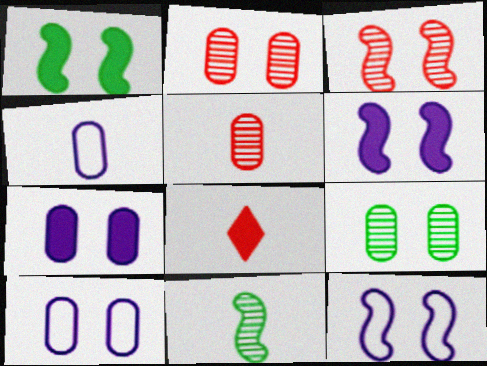[[1, 3, 12], 
[4, 8, 11]]